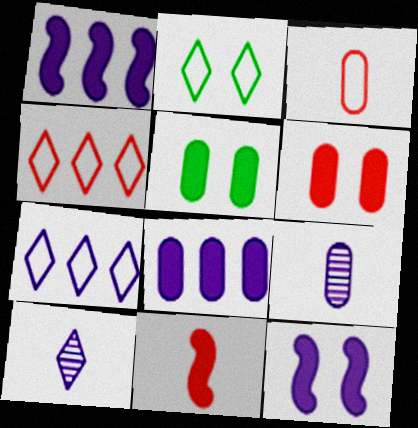[[7, 9, 12]]